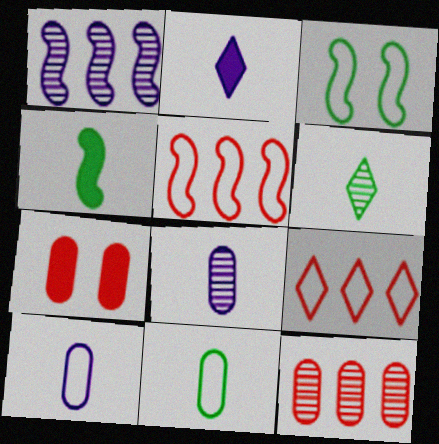[[2, 3, 12], 
[3, 9, 10], 
[4, 6, 11]]